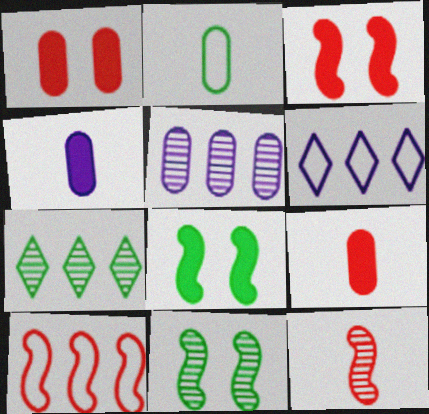[[1, 2, 5], 
[2, 7, 8], 
[3, 10, 12], 
[6, 9, 11]]